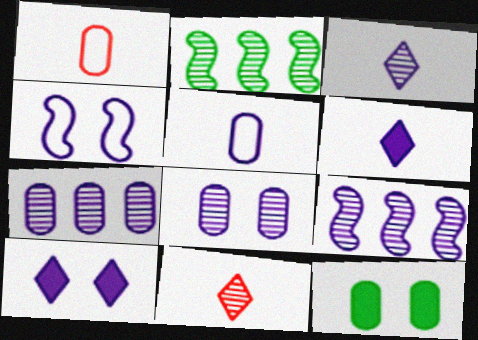[[1, 2, 10], 
[1, 7, 12], 
[2, 8, 11], 
[3, 8, 9], 
[4, 6, 7], 
[4, 8, 10], 
[5, 9, 10]]